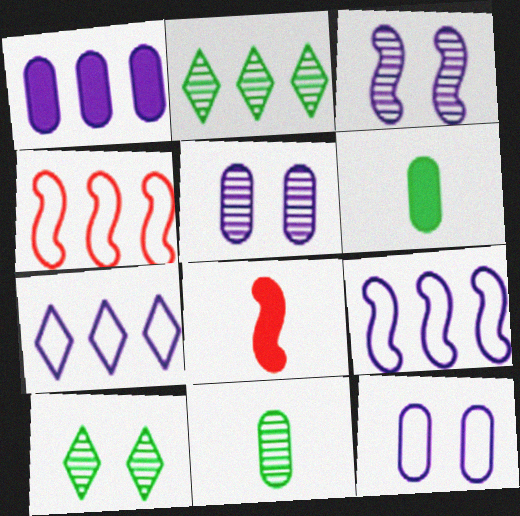[[1, 2, 4], 
[2, 8, 12]]